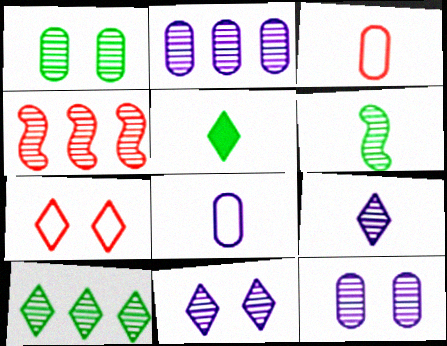[[1, 4, 9], 
[1, 6, 10], 
[2, 4, 10]]